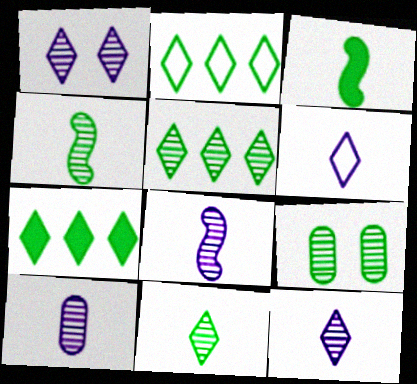[[2, 3, 9], 
[2, 5, 7], 
[4, 5, 9], 
[8, 10, 12]]